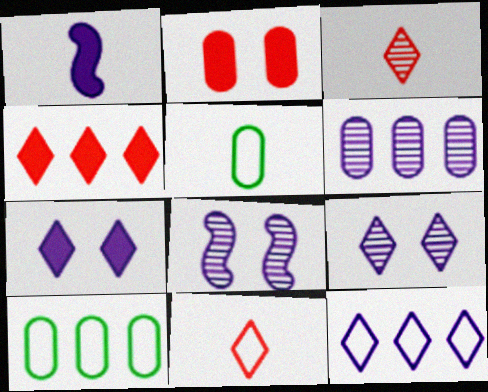[[1, 3, 5], 
[2, 5, 6], 
[4, 5, 8]]